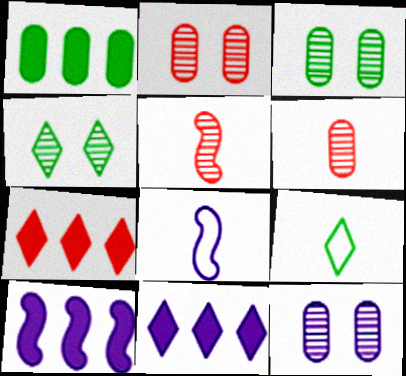[[1, 7, 10], 
[2, 3, 12], 
[2, 9, 10], 
[3, 7, 8], 
[8, 11, 12]]